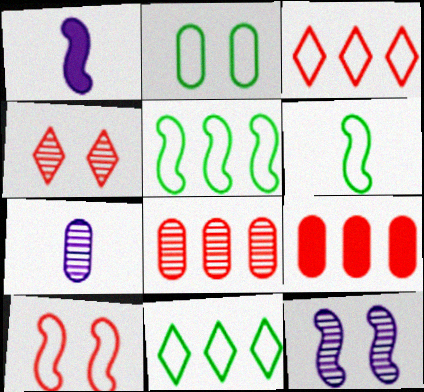[[2, 6, 11], 
[2, 7, 9]]